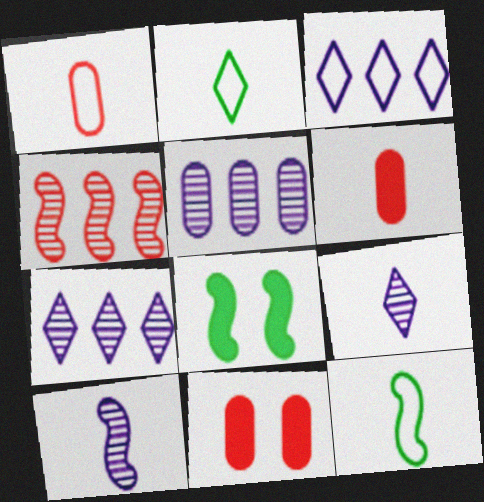[[1, 7, 8], 
[2, 6, 10], 
[6, 9, 12], 
[7, 11, 12]]